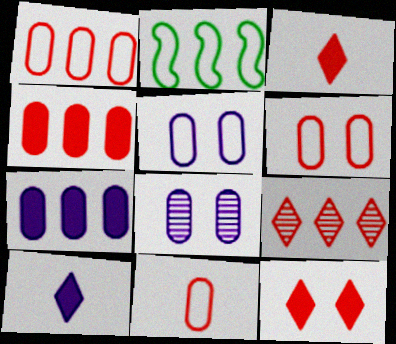[[1, 6, 11], 
[2, 3, 8], 
[2, 7, 9]]